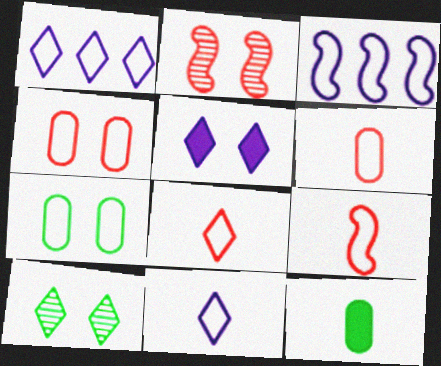[[1, 2, 12], 
[1, 7, 9], 
[2, 5, 7], 
[3, 7, 8], 
[6, 8, 9]]